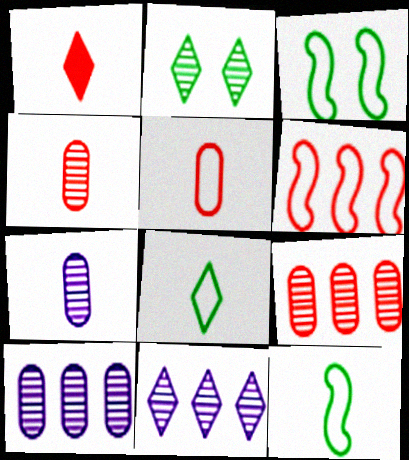[[1, 3, 10], 
[1, 7, 12]]